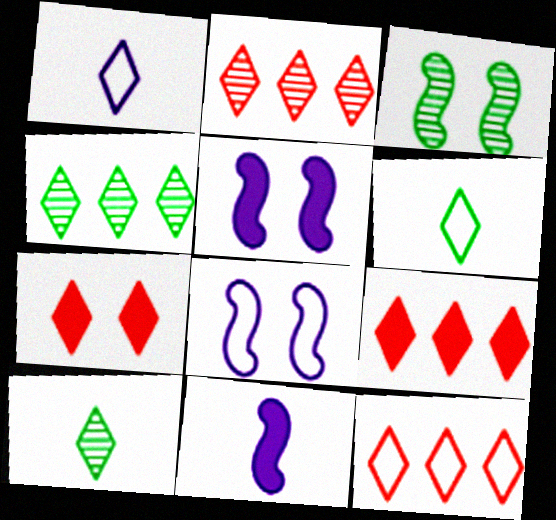[[1, 4, 7], 
[2, 9, 12]]